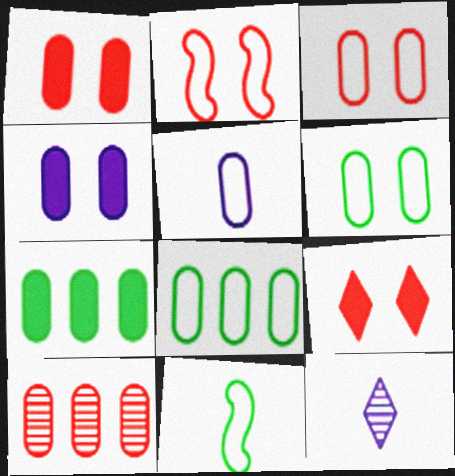[[2, 7, 12], 
[3, 5, 8]]